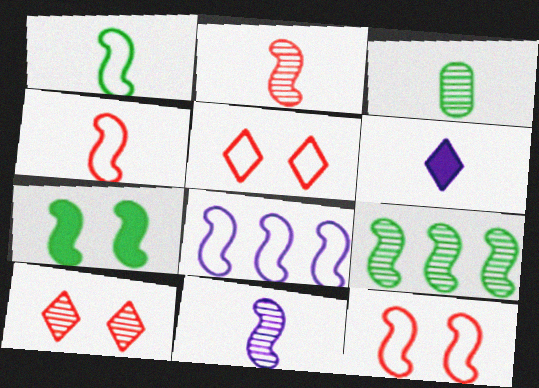[[1, 7, 9], 
[1, 8, 12], 
[2, 7, 8], 
[3, 4, 6]]